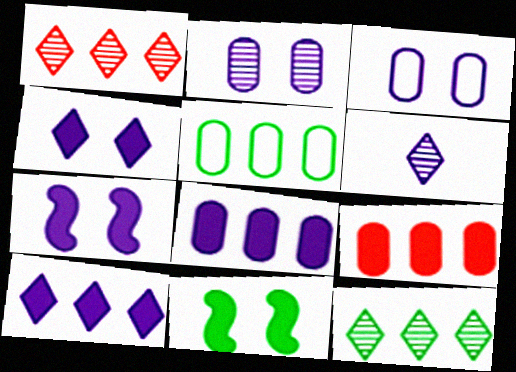[]